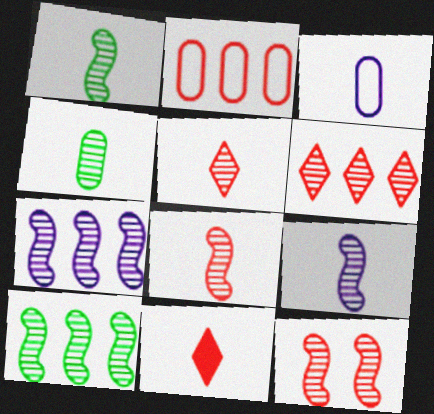[[1, 3, 11], 
[1, 7, 12], 
[1, 8, 9], 
[2, 11, 12], 
[4, 5, 9], 
[9, 10, 12]]